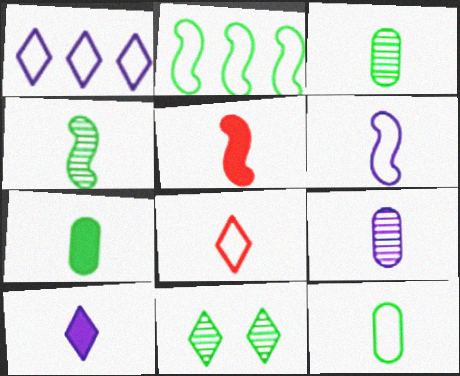[[2, 7, 11], 
[3, 7, 12], 
[4, 5, 6], 
[5, 7, 10], 
[6, 8, 12], 
[6, 9, 10]]